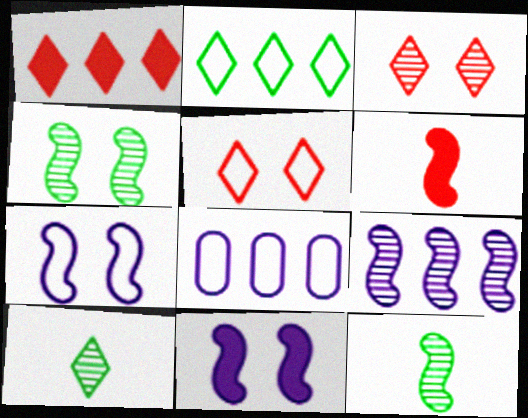[]